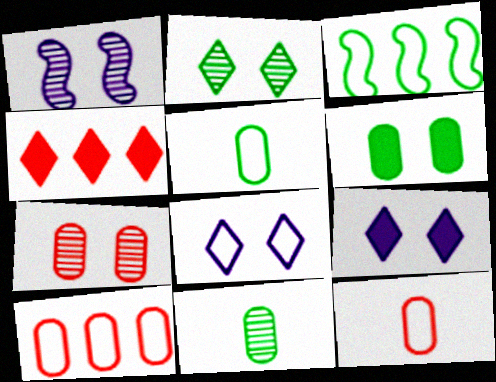[[1, 2, 7], 
[1, 4, 5], 
[3, 8, 12]]